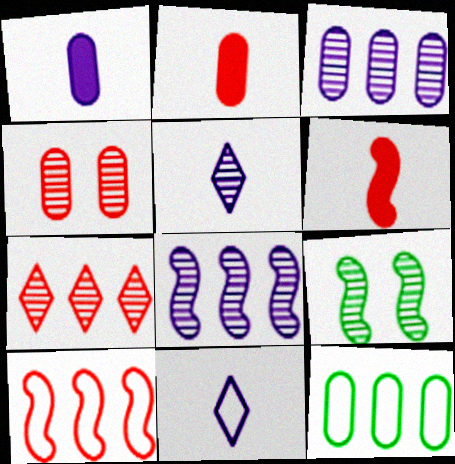[[1, 4, 12]]